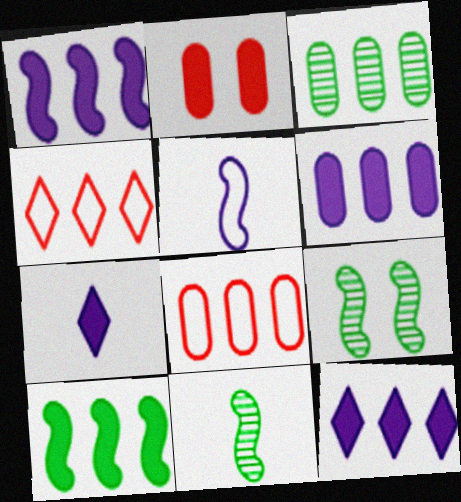[[1, 3, 4], 
[1, 6, 12], 
[2, 7, 10], 
[3, 6, 8], 
[7, 8, 9]]